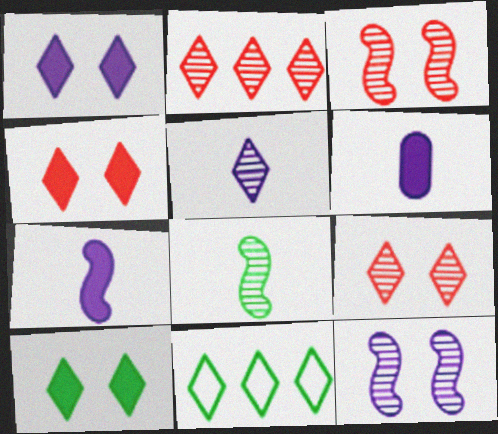[[1, 4, 10], 
[3, 6, 11], 
[4, 5, 11]]